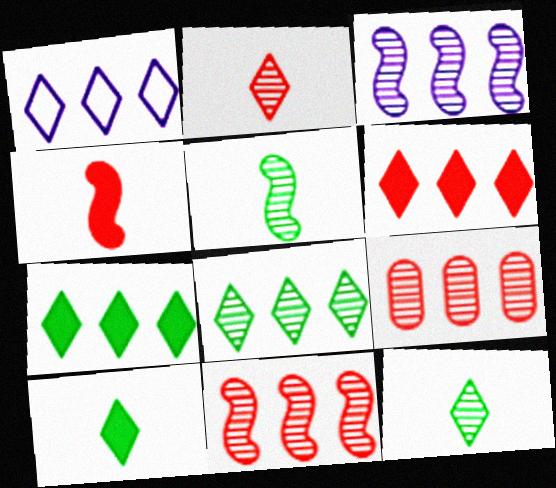[[1, 6, 8], 
[3, 8, 9]]